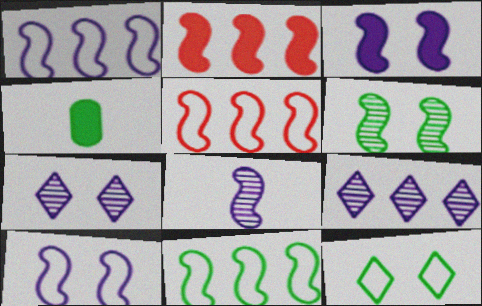[[1, 3, 8], 
[1, 5, 11], 
[4, 5, 7]]